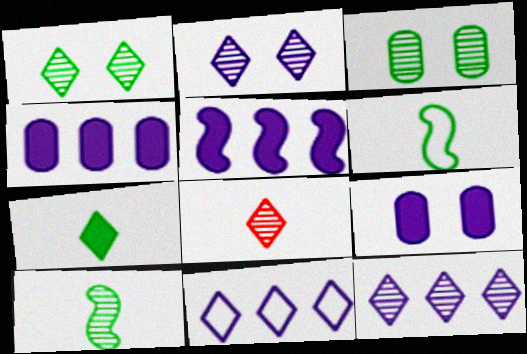[[1, 8, 12]]